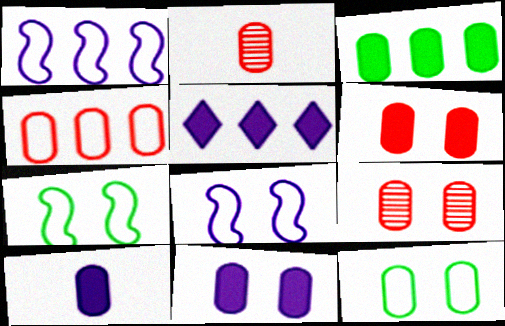[[2, 4, 6], 
[2, 5, 7], 
[3, 6, 10], 
[9, 11, 12]]